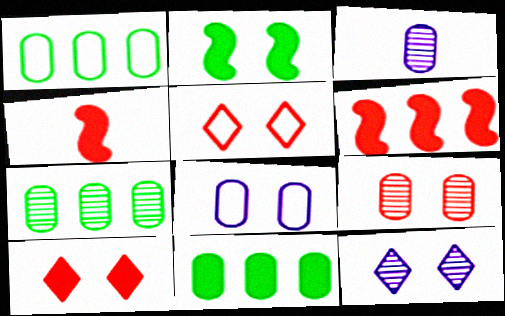[[1, 4, 12], 
[1, 7, 11], 
[3, 7, 9]]